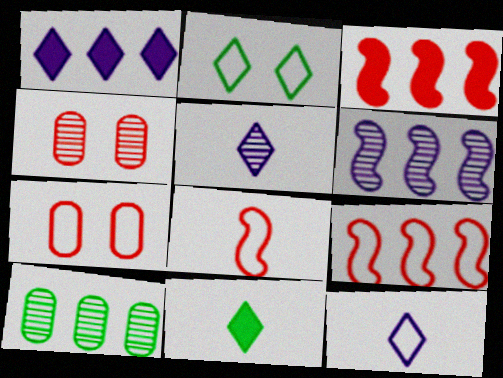[[1, 9, 10], 
[6, 7, 11]]